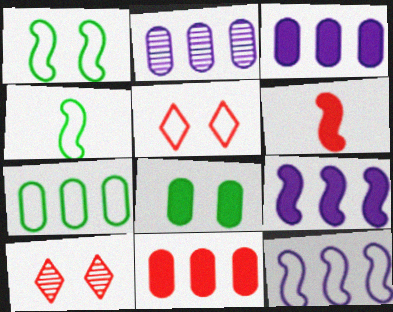[[2, 7, 11], 
[3, 4, 10]]